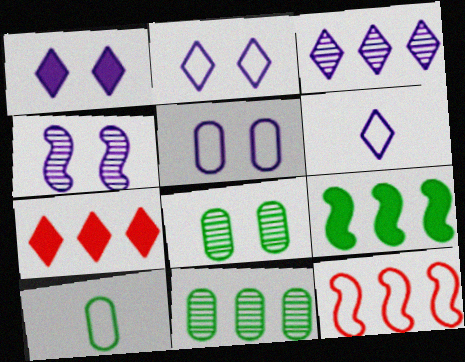[[1, 3, 6], 
[1, 4, 5], 
[2, 10, 12], 
[4, 7, 10]]